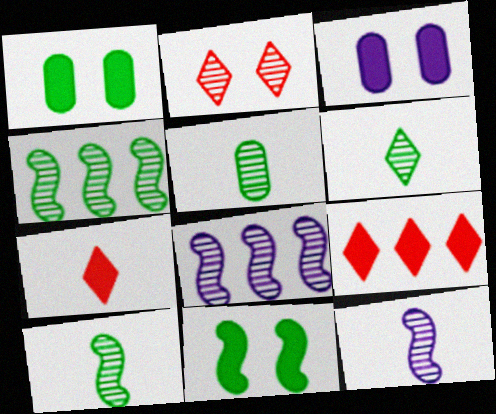[[2, 5, 8], 
[5, 6, 10]]